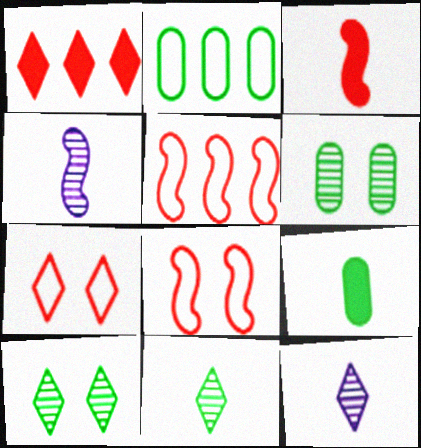[[2, 6, 9]]